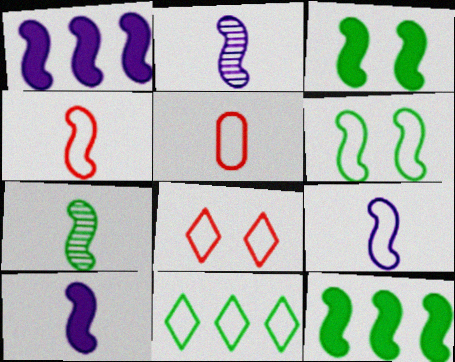[[2, 9, 10], 
[4, 7, 10], 
[6, 7, 12]]